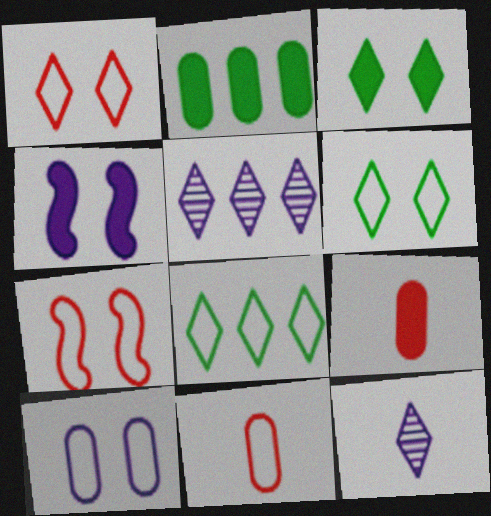[[2, 7, 12], 
[6, 7, 10]]